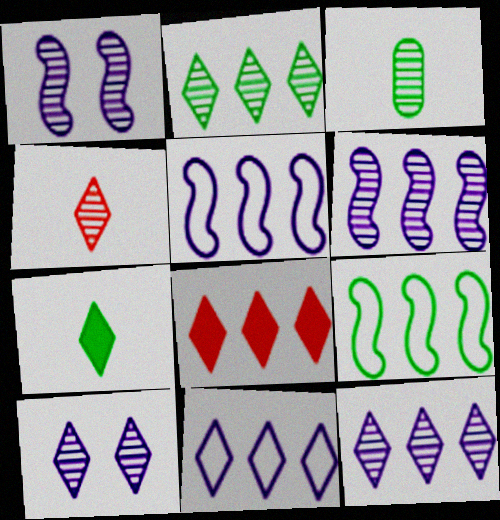[[2, 4, 10], 
[2, 8, 11]]